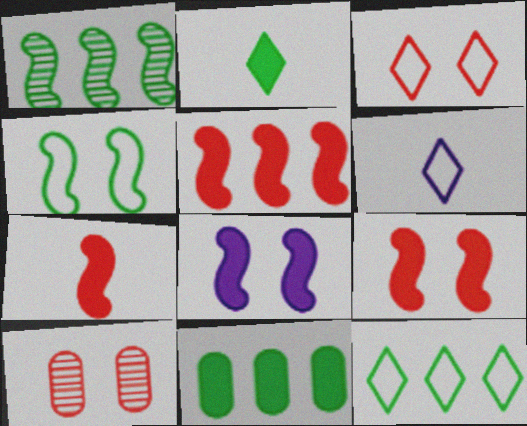[[1, 11, 12], 
[3, 6, 12], 
[3, 9, 10], 
[5, 7, 9]]